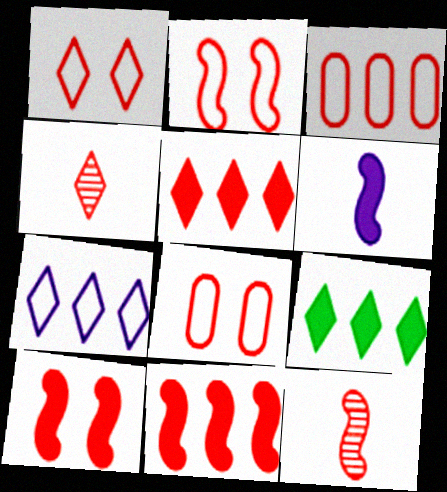[[1, 2, 8], 
[1, 4, 5], 
[2, 11, 12], 
[3, 4, 10], 
[4, 8, 11], 
[5, 8, 12]]